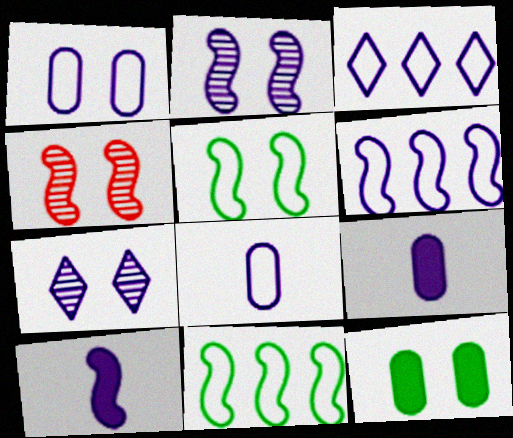[[2, 3, 9], 
[2, 6, 10], 
[4, 10, 11], 
[6, 7, 9]]